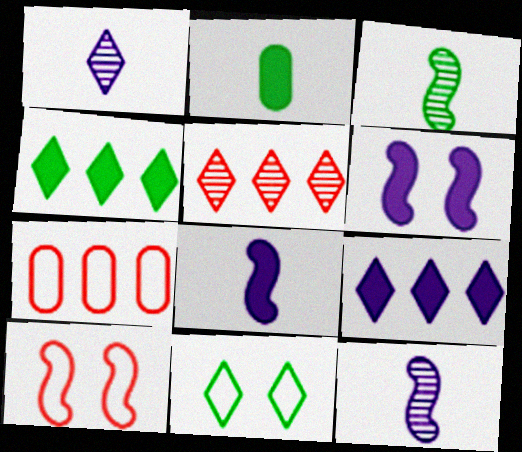[]